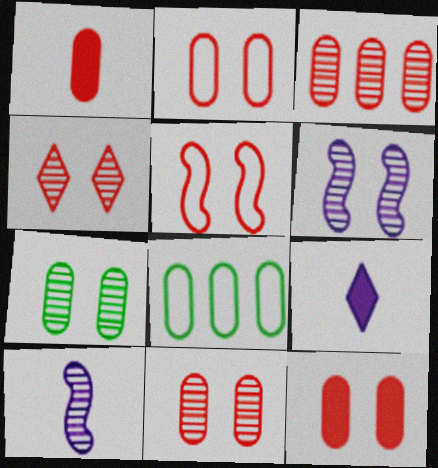[[1, 2, 3], 
[2, 11, 12], 
[4, 5, 12], 
[4, 6, 7]]